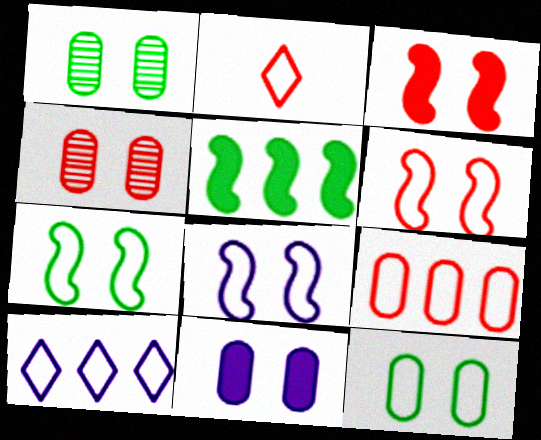[[2, 6, 9], 
[4, 11, 12], 
[6, 7, 8]]